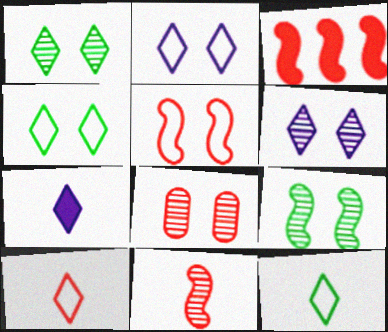[[3, 5, 11], 
[3, 8, 10], 
[6, 8, 9]]